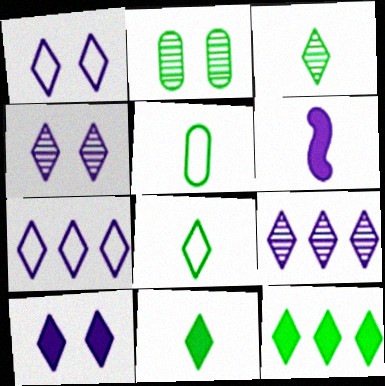[[1, 4, 10], 
[3, 8, 11]]